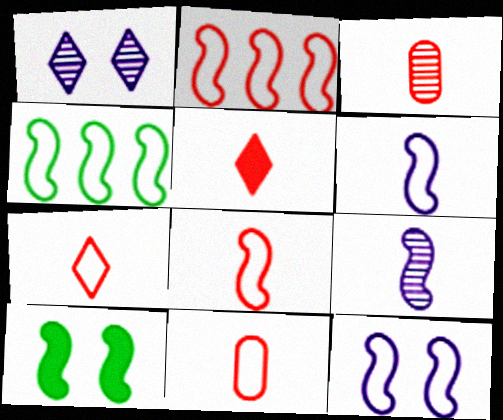[[2, 9, 10], 
[3, 5, 8], 
[4, 8, 12], 
[7, 8, 11]]